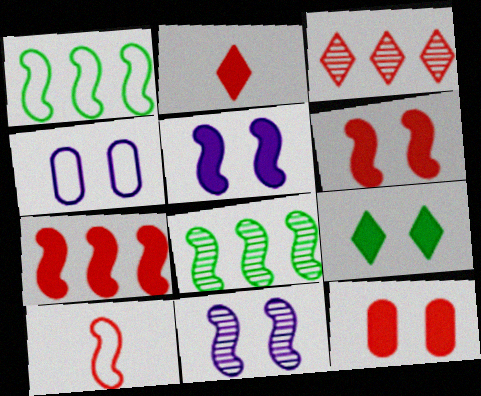[[2, 4, 8], 
[2, 7, 12], 
[3, 10, 12], 
[5, 8, 10], 
[5, 9, 12]]